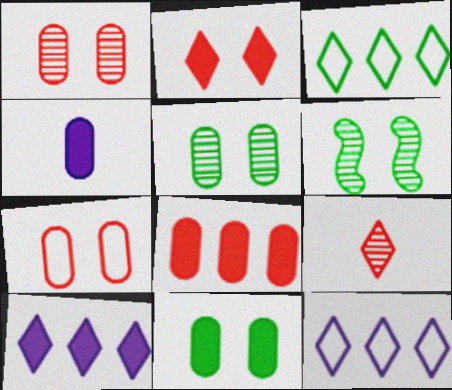[[4, 8, 11]]